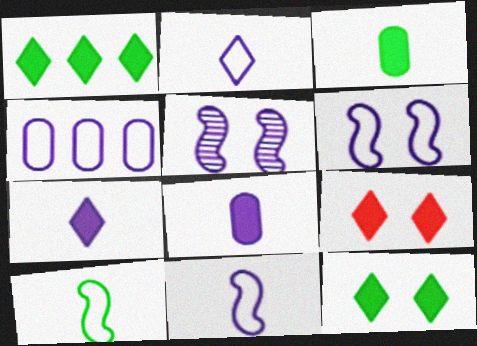[[1, 7, 9], 
[2, 4, 6], 
[4, 5, 7]]